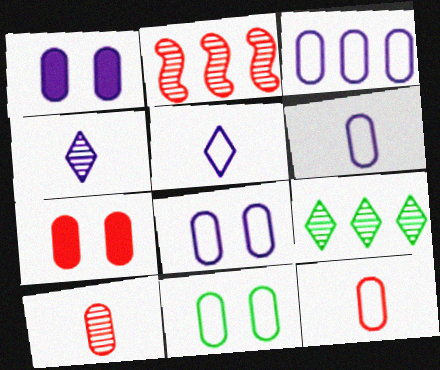[[3, 6, 8], 
[3, 11, 12]]